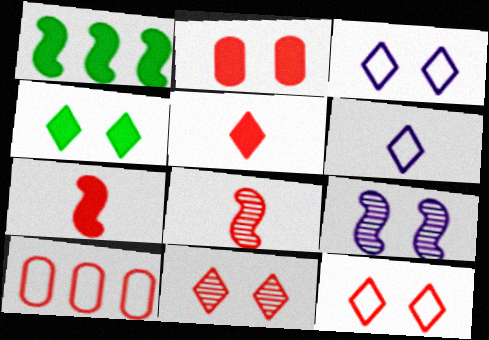[[3, 4, 11], 
[7, 10, 11]]